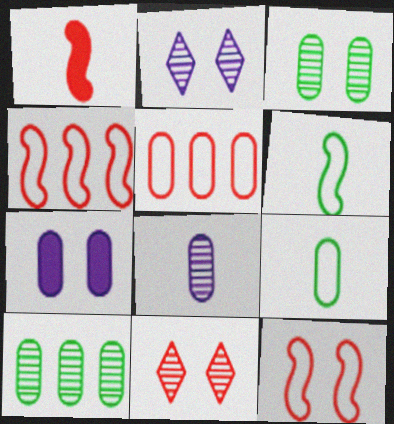[[1, 5, 11]]